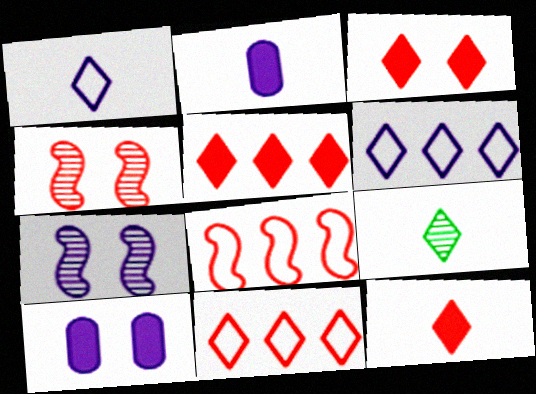[[1, 9, 12], 
[2, 6, 7], 
[3, 5, 12], 
[3, 6, 9], 
[8, 9, 10]]